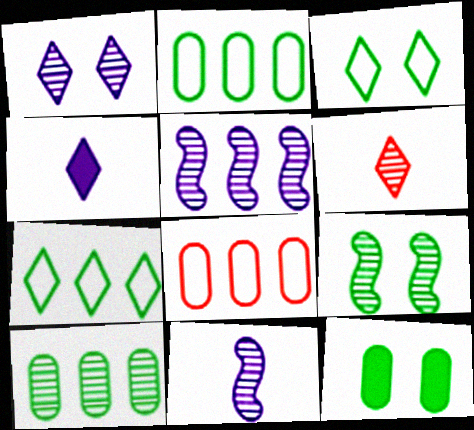[[3, 9, 12], 
[4, 8, 9]]